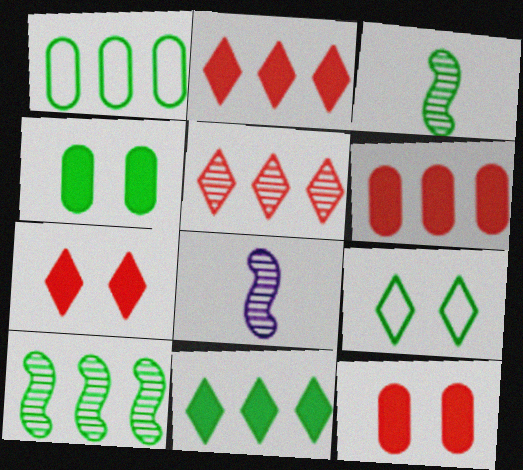[[1, 7, 8], 
[1, 10, 11], 
[6, 8, 9]]